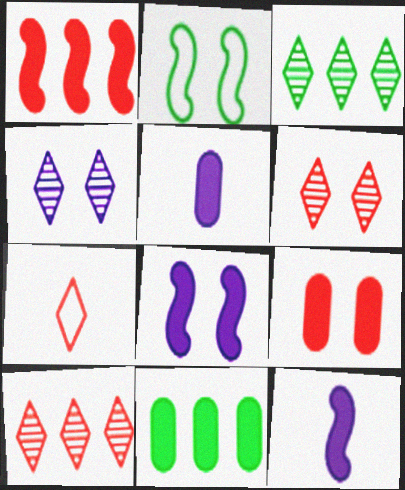[[2, 4, 9], 
[2, 5, 10], 
[5, 9, 11]]